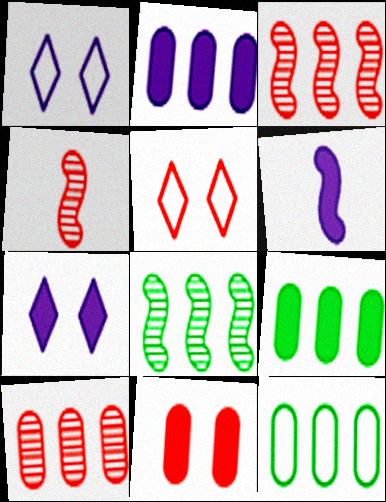[[1, 4, 9], 
[2, 6, 7], 
[2, 10, 12], 
[4, 7, 12]]